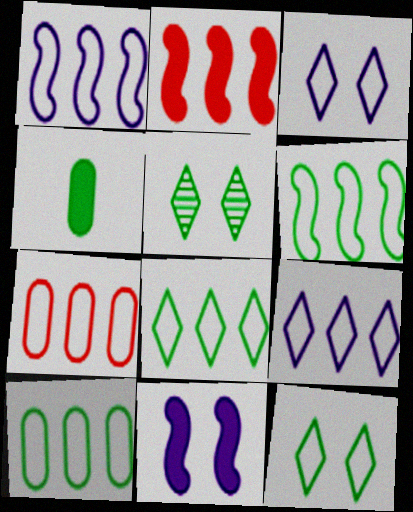[[1, 7, 8], 
[4, 5, 6], 
[6, 7, 9], 
[6, 8, 10]]